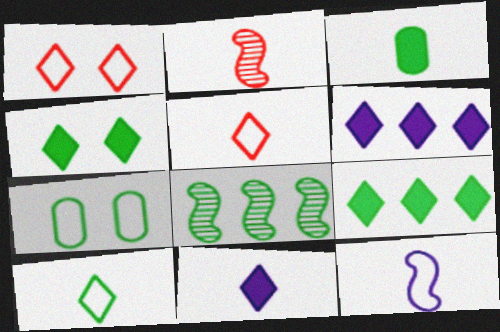[[2, 6, 7]]